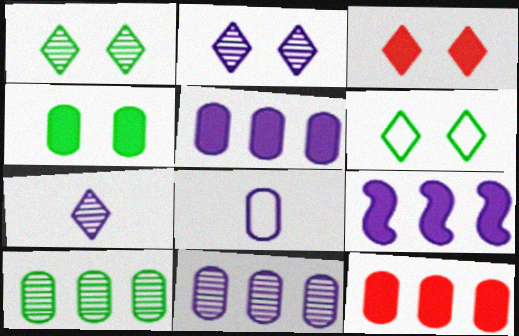[[2, 3, 6], 
[2, 8, 9]]